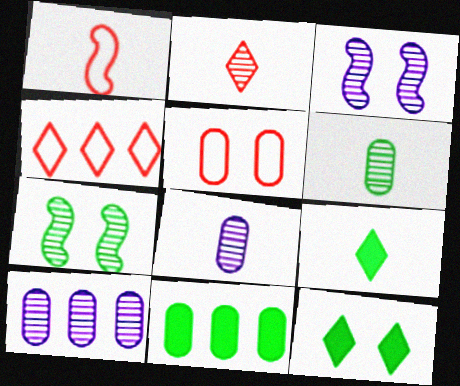[[1, 4, 5], 
[1, 8, 9], 
[1, 10, 12], 
[2, 7, 10], 
[3, 5, 12], 
[5, 8, 11]]